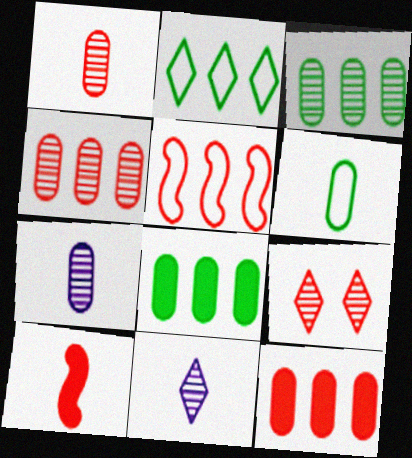[[6, 10, 11]]